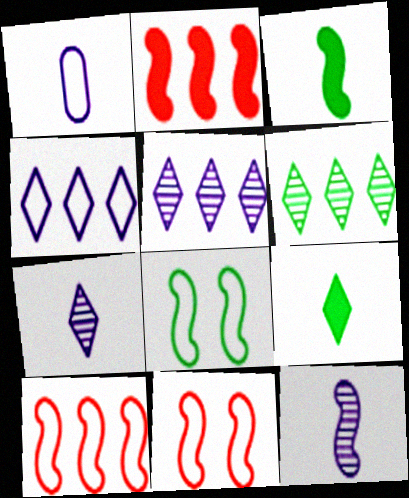[[2, 8, 12]]